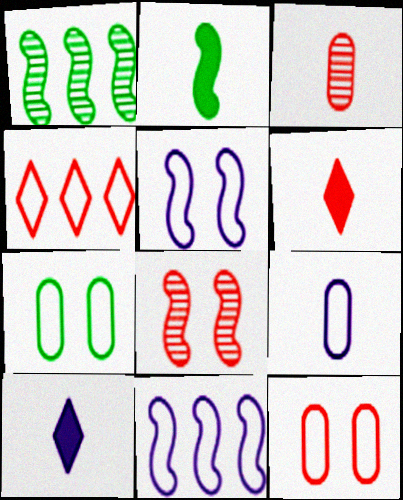[[1, 10, 12], 
[2, 8, 11]]